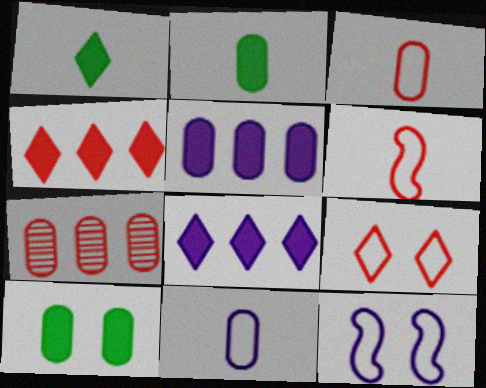[[1, 7, 12], 
[7, 10, 11]]